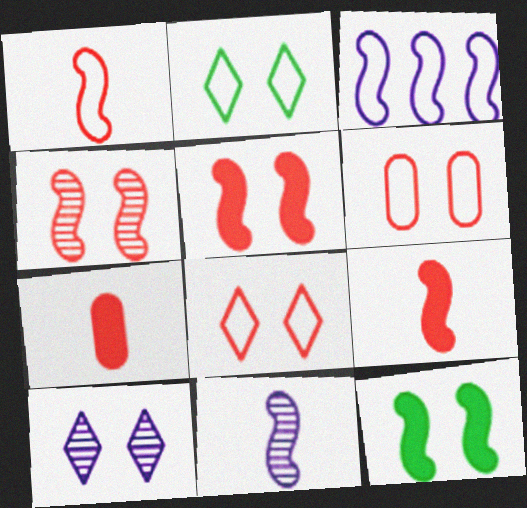[[6, 10, 12]]